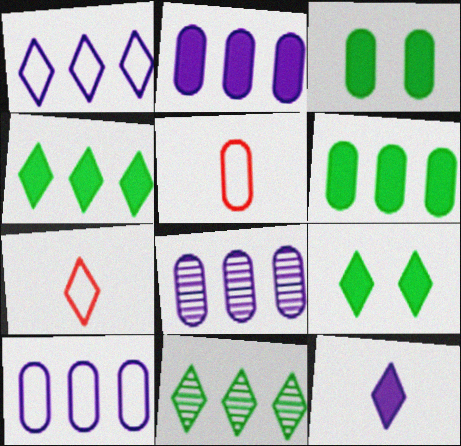[[2, 8, 10], 
[3, 5, 8]]